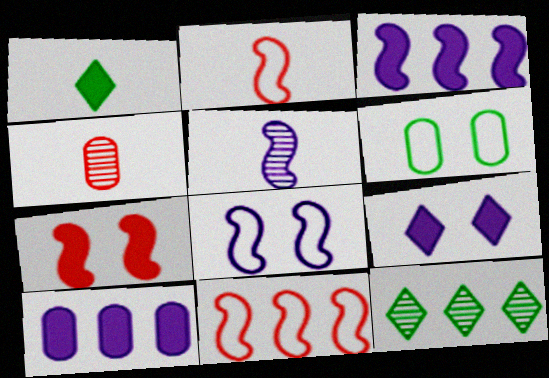[[1, 7, 10], 
[3, 5, 8], 
[4, 6, 10], 
[10, 11, 12]]